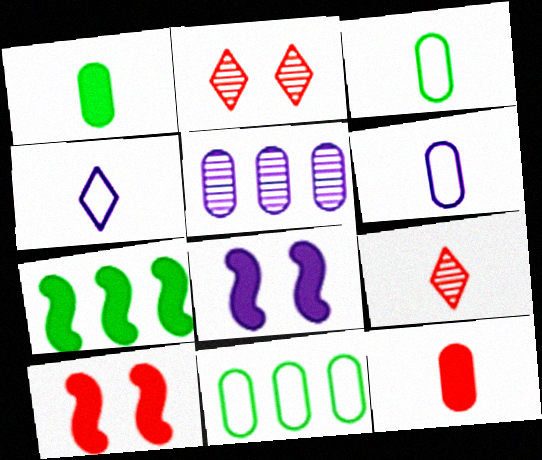[[2, 6, 7], 
[4, 5, 8], 
[8, 9, 11]]